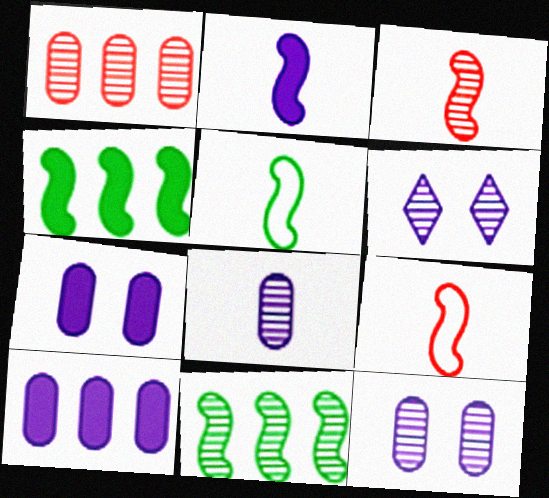[[2, 3, 5]]